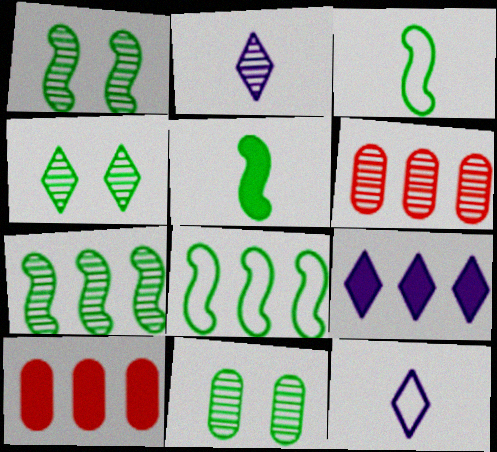[[1, 2, 6], 
[1, 4, 11], 
[1, 5, 8], 
[1, 10, 12], 
[6, 8, 9]]